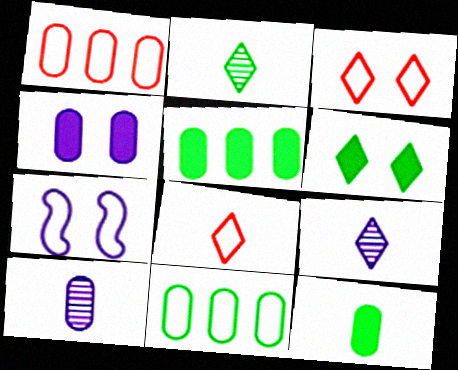[[7, 8, 11]]